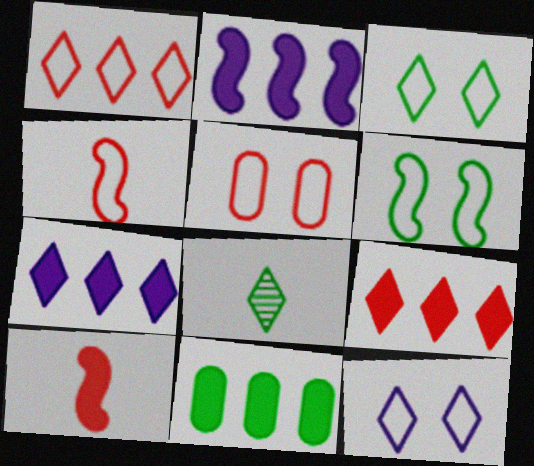[[1, 4, 5], 
[2, 5, 8], 
[2, 9, 11], 
[5, 6, 12], 
[6, 8, 11], 
[8, 9, 12]]